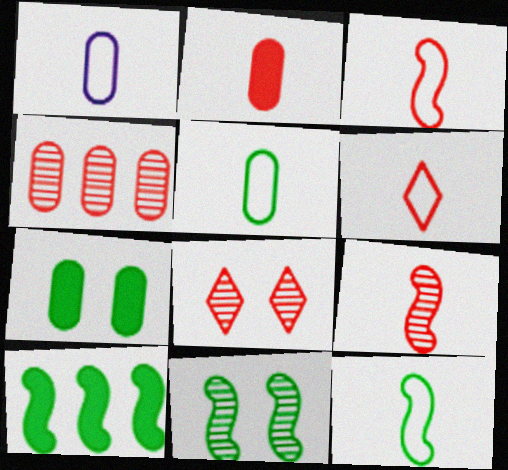[[1, 4, 7], 
[1, 6, 12], 
[1, 8, 10], 
[2, 6, 9], 
[4, 8, 9], 
[10, 11, 12]]